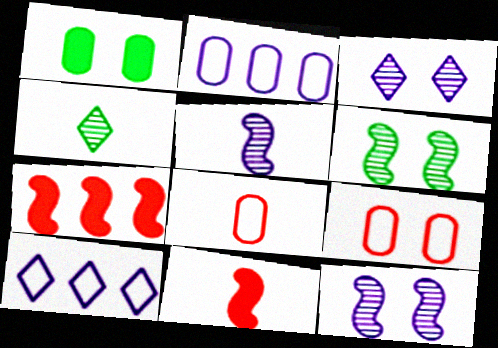[]